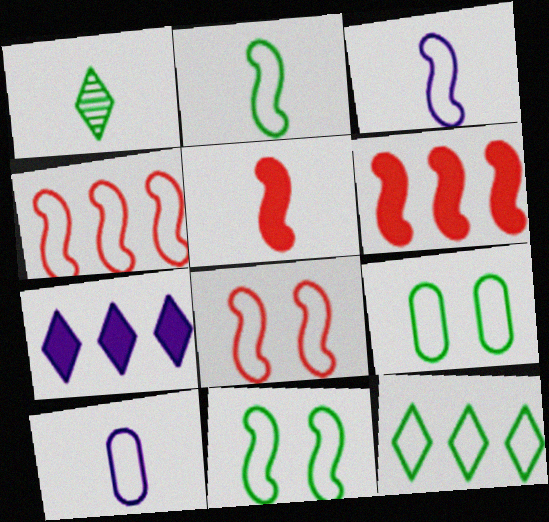[[1, 5, 10], 
[2, 9, 12], 
[3, 4, 11], 
[8, 10, 12]]